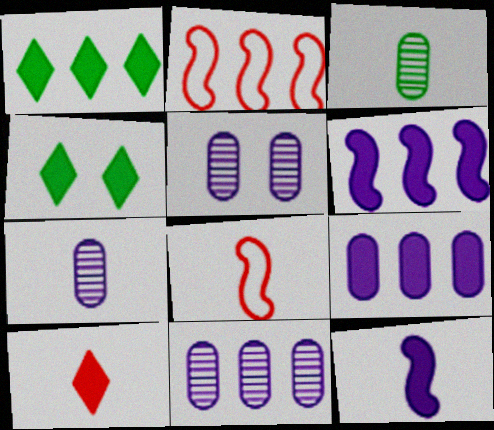[[1, 2, 11], 
[1, 5, 8], 
[2, 4, 7], 
[4, 8, 11], 
[5, 7, 11]]